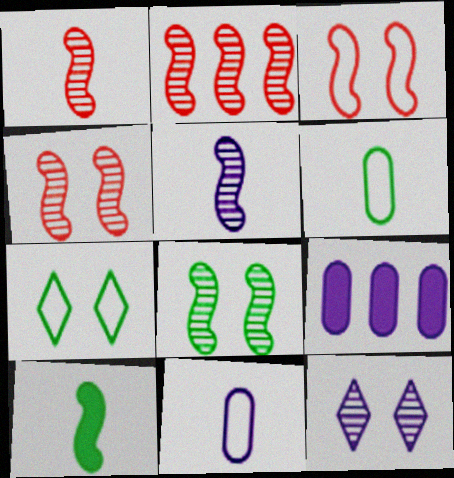[[1, 2, 4], 
[1, 7, 9], 
[2, 5, 8]]